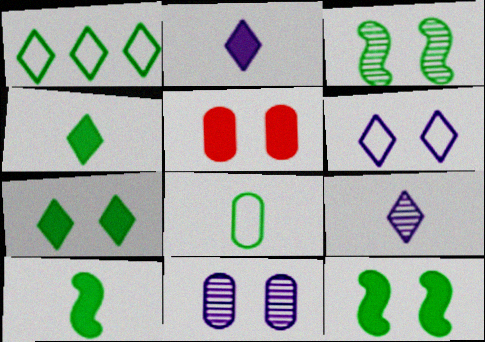[[3, 5, 6]]